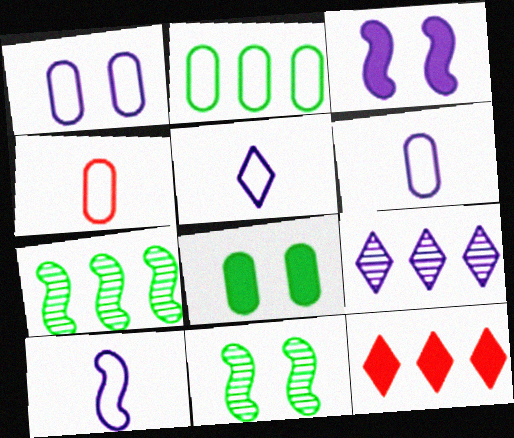[[1, 2, 4], 
[3, 6, 9], 
[5, 6, 10], 
[6, 11, 12]]